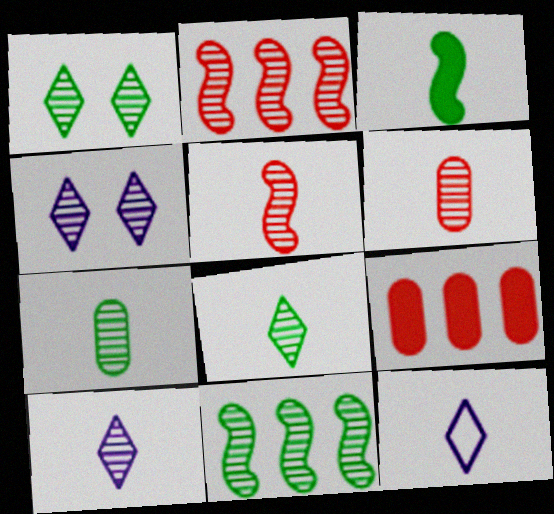[[1, 7, 11], 
[2, 4, 7], 
[3, 6, 12], 
[4, 6, 11], 
[5, 7, 10]]